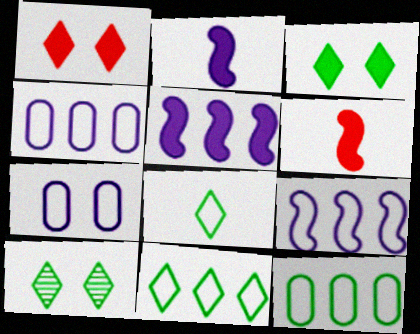[[4, 6, 10]]